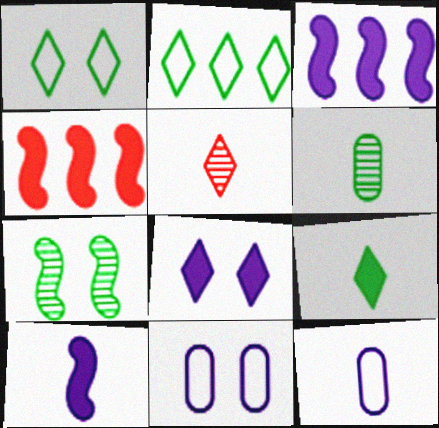[[2, 5, 8]]